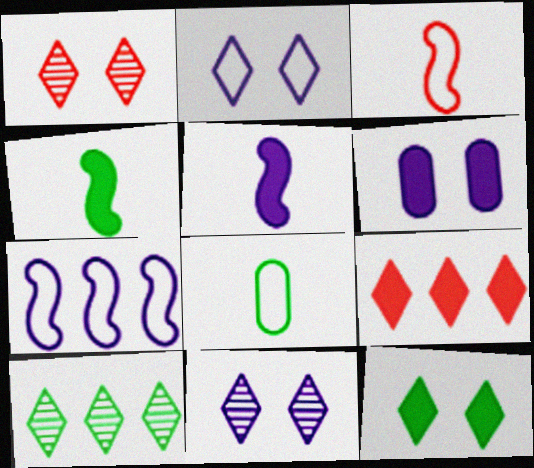[[1, 2, 12], 
[3, 6, 10], 
[4, 6, 9]]